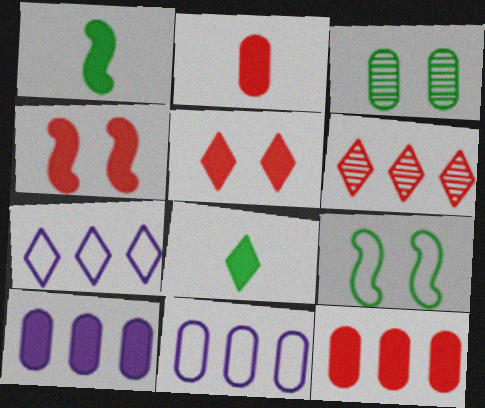[[1, 5, 10], 
[2, 3, 11], 
[4, 8, 10]]